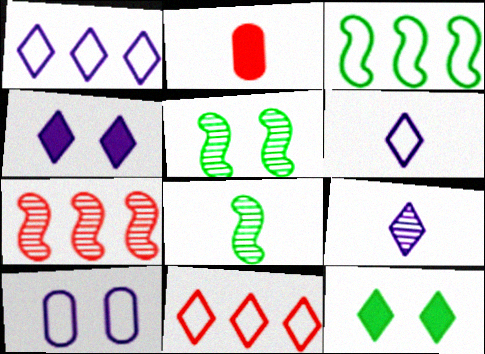[[1, 2, 5], 
[1, 4, 9], 
[2, 6, 8], 
[9, 11, 12]]